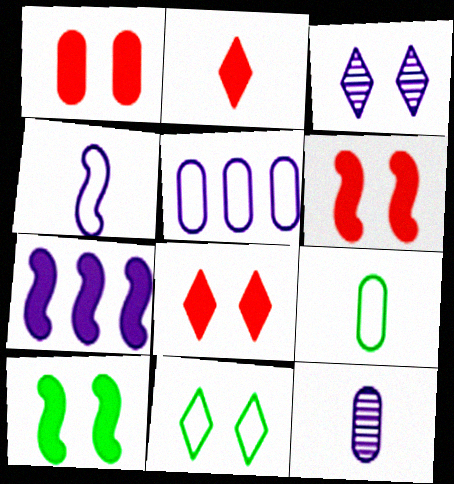[[1, 6, 8], 
[3, 8, 11]]